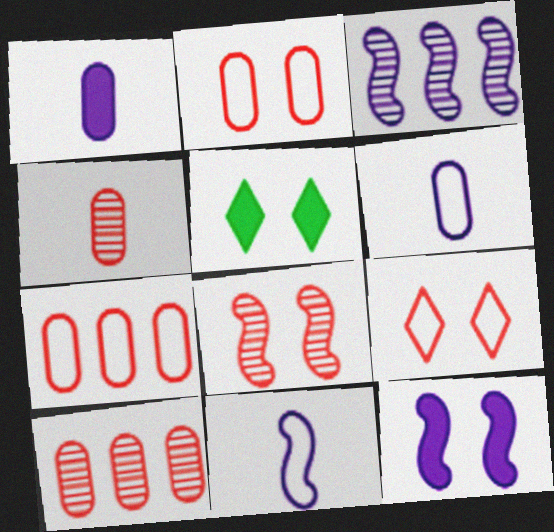[[3, 11, 12], 
[5, 10, 11]]